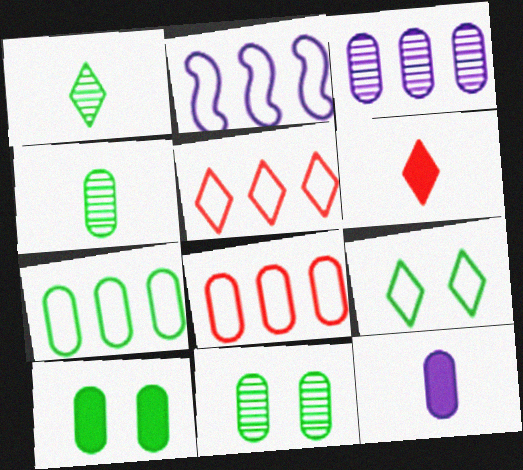[[2, 5, 7], 
[2, 6, 11], 
[4, 7, 10], 
[8, 11, 12]]